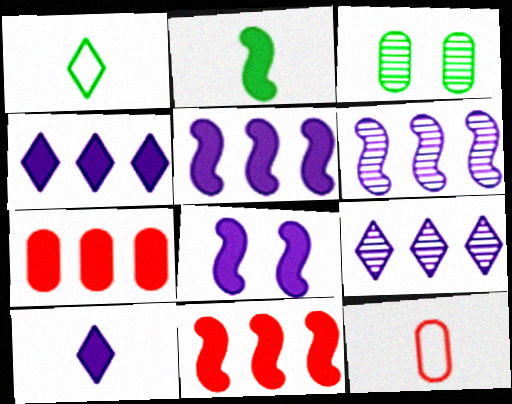[[2, 8, 11]]